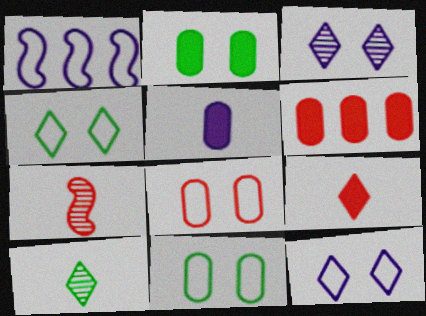[[1, 3, 5], 
[2, 5, 6]]